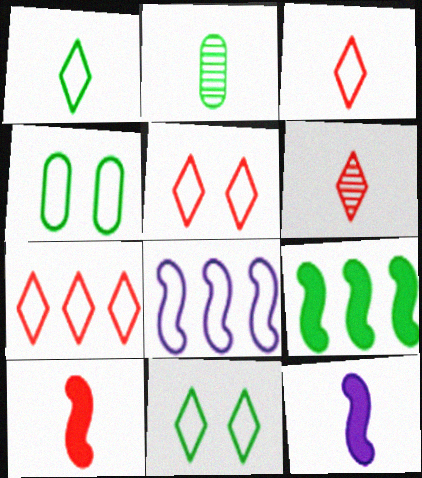[[2, 3, 12], 
[2, 9, 11], 
[3, 4, 8], 
[3, 5, 7]]